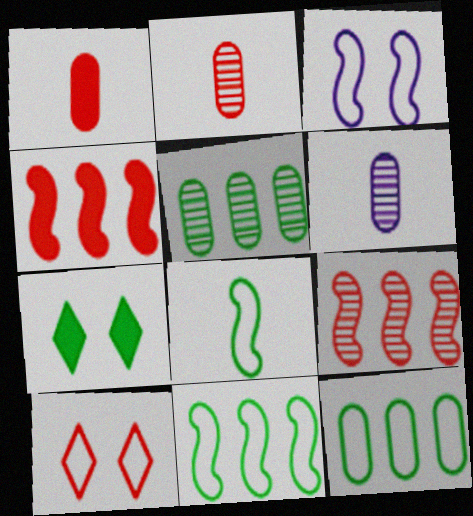[[1, 9, 10], 
[2, 4, 10], 
[5, 7, 8]]